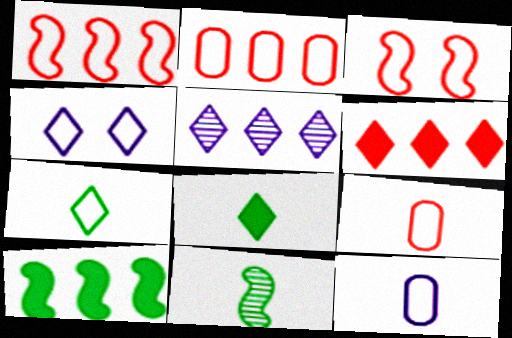[[2, 5, 10]]